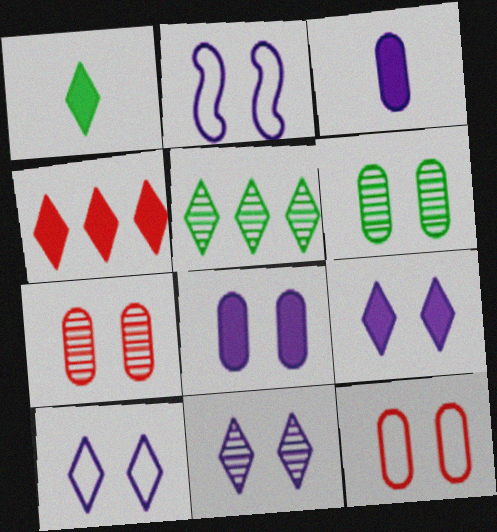[[1, 4, 9], 
[2, 8, 11], 
[6, 8, 12], 
[9, 10, 11]]